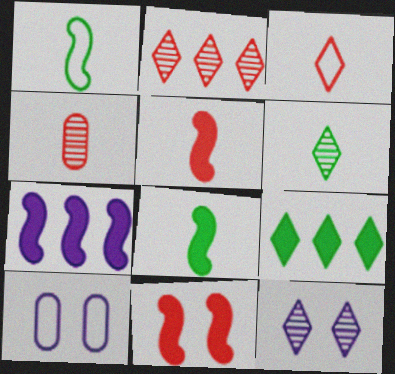[[2, 6, 12], 
[2, 8, 10], 
[3, 4, 5], 
[3, 9, 12], 
[7, 8, 11]]